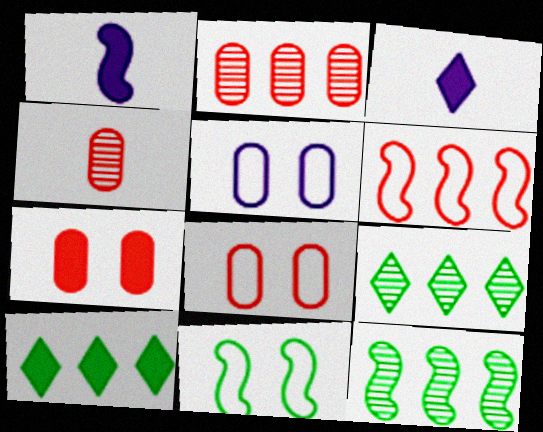[[1, 7, 10], 
[1, 8, 9], 
[2, 3, 11], 
[3, 8, 12]]